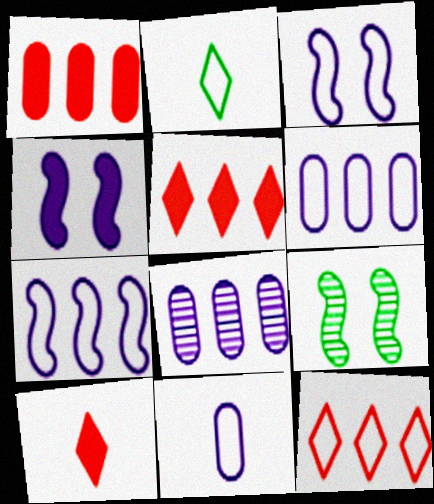[[5, 9, 11], 
[6, 9, 10]]